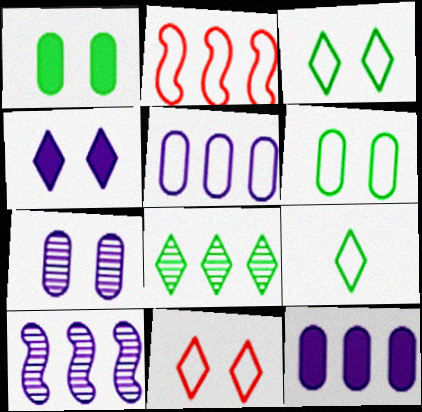[[2, 8, 12]]